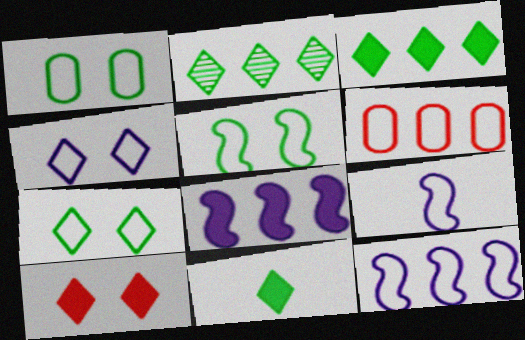[[1, 5, 7], 
[2, 6, 8], 
[2, 7, 11], 
[6, 7, 9]]